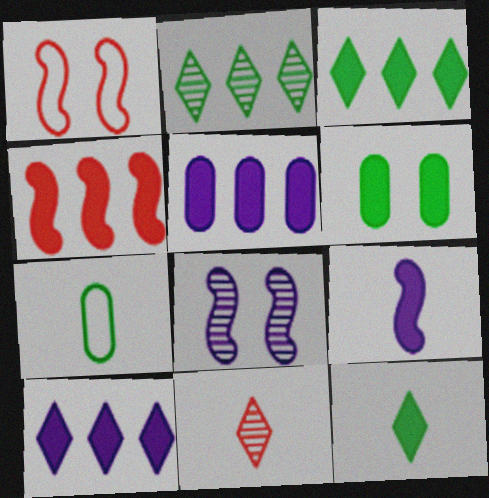[[3, 4, 5], 
[7, 9, 11]]